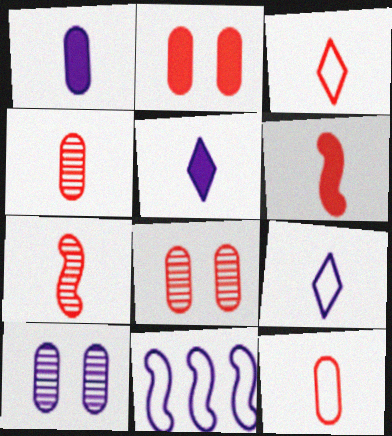[[3, 4, 6], 
[5, 10, 11]]